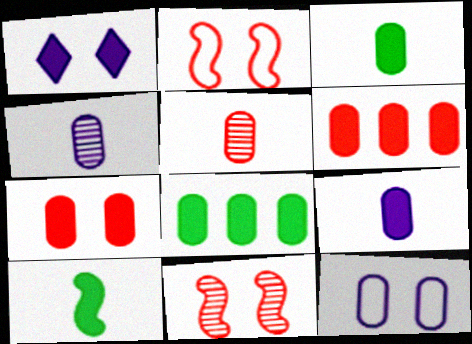[[1, 6, 10], 
[5, 8, 12], 
[7, 8, 9]]